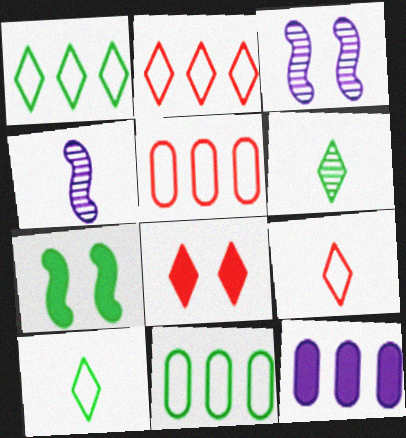[[4, 8, 11], 
[6, 7, 11]]